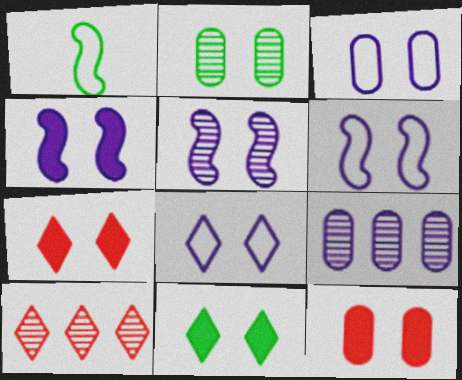[[1, 7, 9], 
[2, 3, 12], 
[2, 6, 7], 
[3, 6, 8], 
[4, 5, 6], 
[4, 11, 12]]